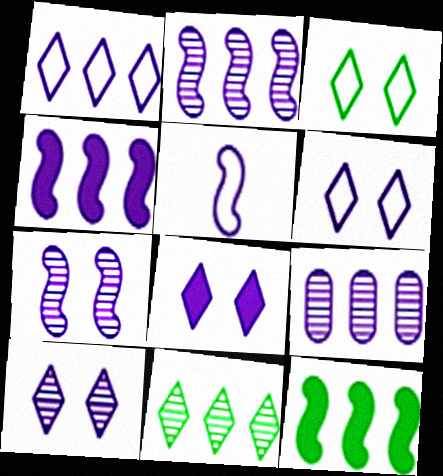[[1, 4, 9], 
[4, 5, 7], 
[5, 8, 9], 
[6, 8, 10]]